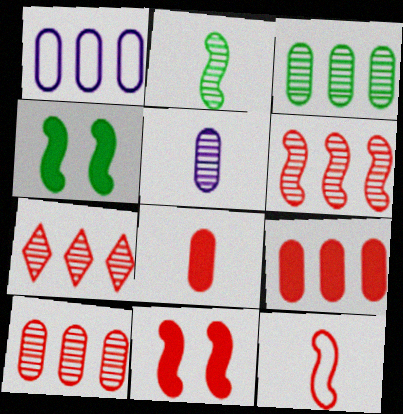[[1, 3, 9], 
[6, 7, 10], 
[6, 11, 12]]